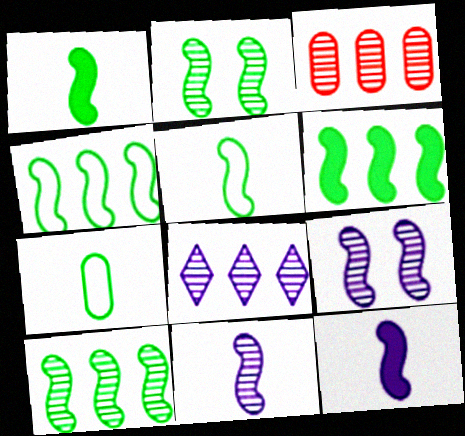[[1, 2, 4], 
[2, 5, 6], 
[3, 8, 10], 
[4, 6, 10]]